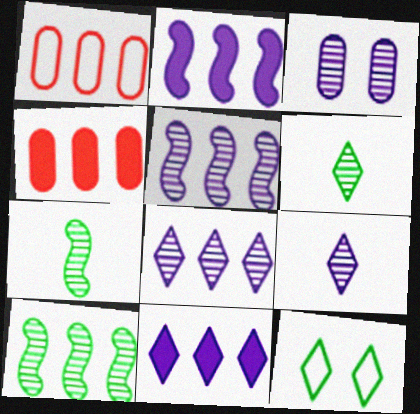[[1, 10, 11], 
[3, 5, 9]]